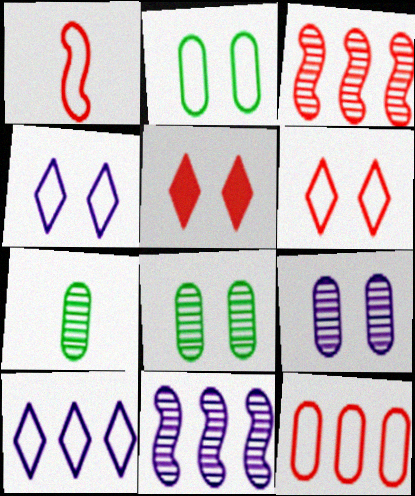[[1, 2, 10], 
[1, 6, 12]]